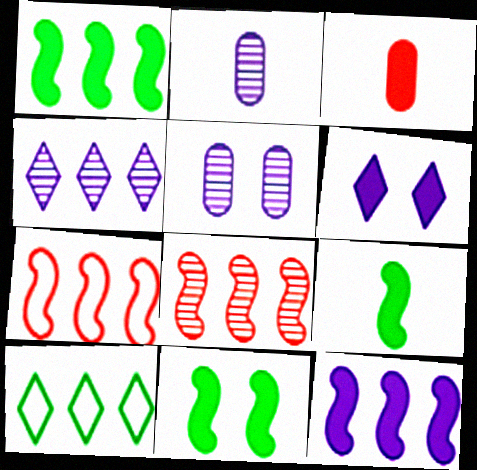[[1, 3, 6], 
[1, 9, 11]]